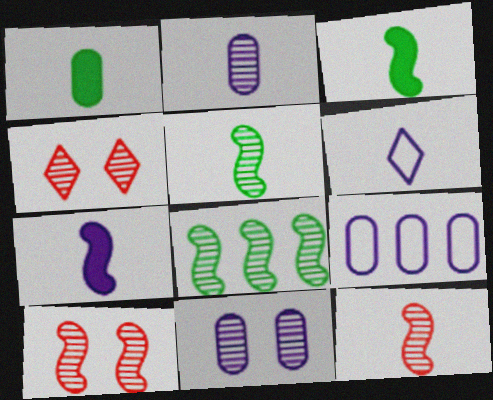[[1, 6, 12], 
[2, 4, 8], 
[2, 6, 7], 
[3, 4, 9]]